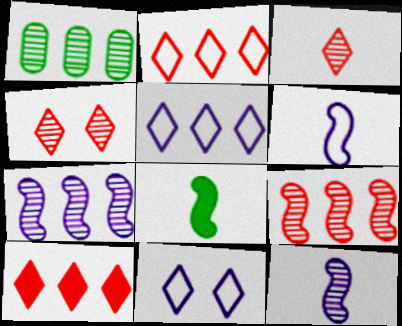[[1, 4, 12]]